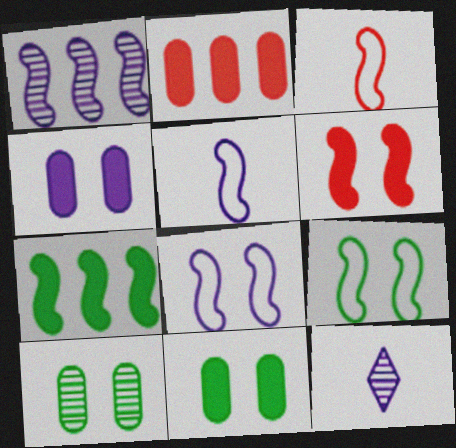[[2, 9, 12]]